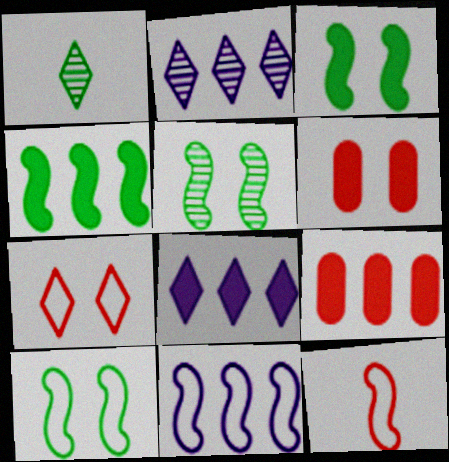[[1, 6, 11], 
[1, 7, 8], 
[3, 5, 10], 
[4, 8, 9], 
[10, 11, 12]]